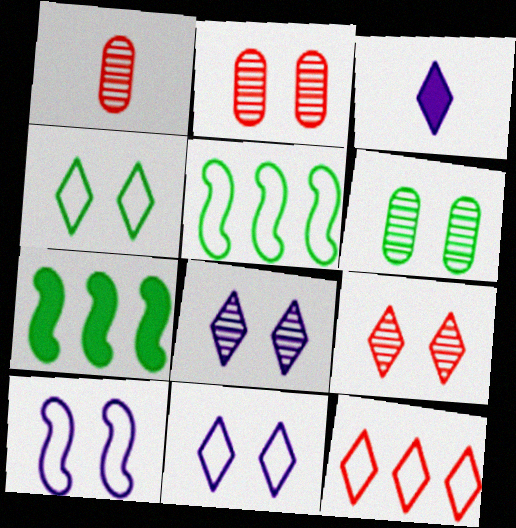[[1, 7, 11], 
[2, 3, 5]]